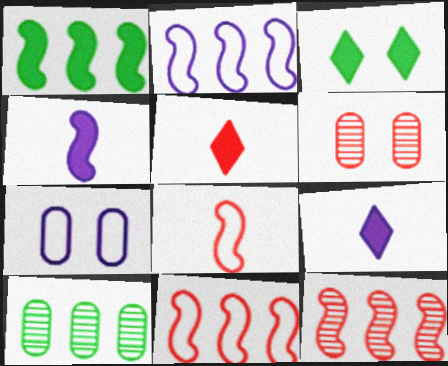[[1, 2, 12], 
[5, 6, 11]]